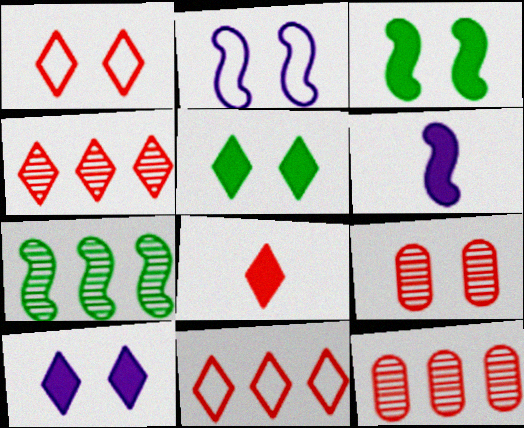[[1, 4, 8], 
[2, 5, 9]]